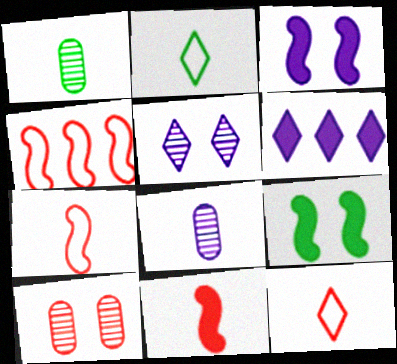[[2, 8, 11]]